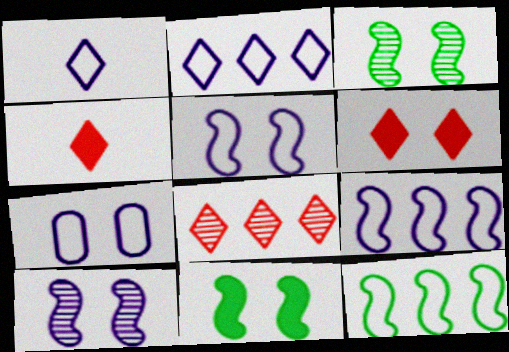[[1, 7, 9], 
[3, 6, 7]]